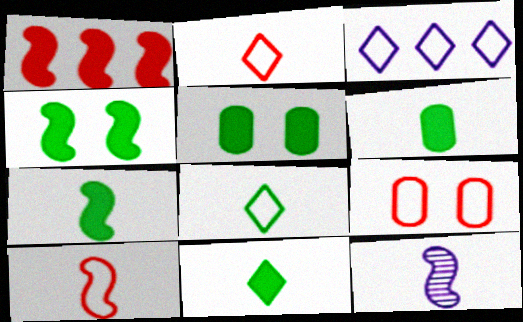[[2, 6, 12], 
[6, 7, 11], 
[7, 10, 12]]